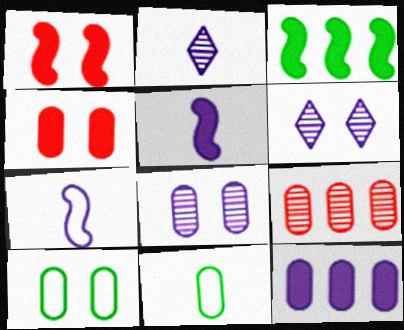[[1, 3, 5], 
[1, 6, 10], 
[4, 8, 10], 
[6, 7, 12]]